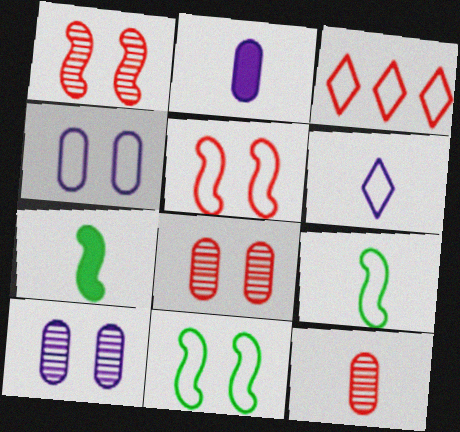[[3, 4, 9], 
[3, 7, 10], 
[6, 7, 12]]